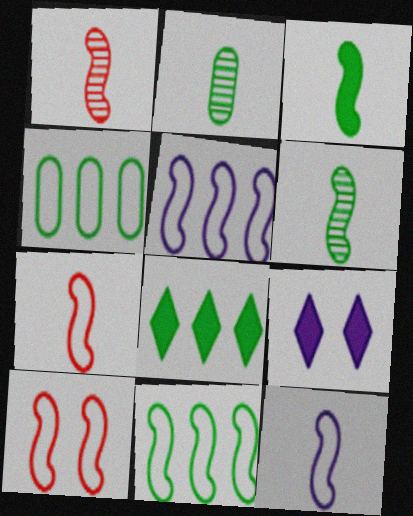[[1, 3, 12], 
[1, 4, 9], 
[10, 11, 12]]